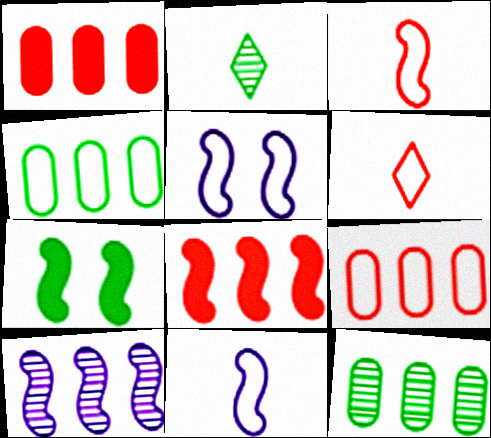[[1, 2, 5], 
[2, 4, 7], 
[3, 7, 10], 
[4, 5, 6]]